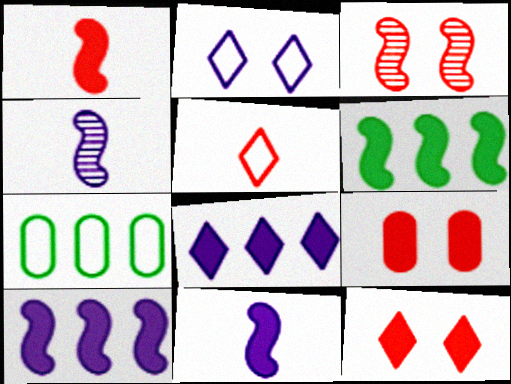[[4, 7, 12]]